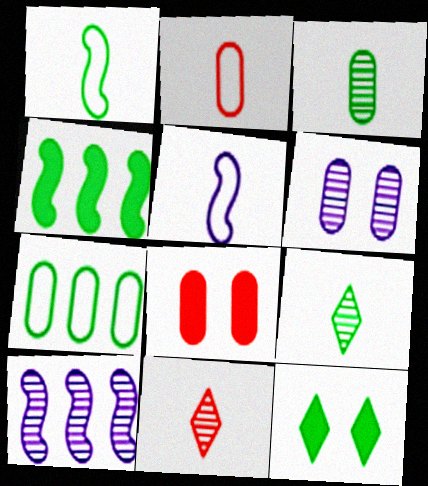[[2, 10, 12]]